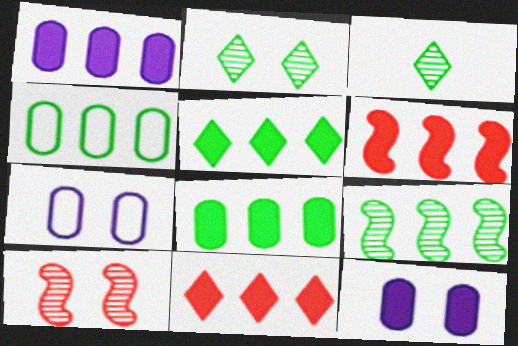[[1, 5, 6], 
[3, 6, 7], 
[4, 5, 9]]